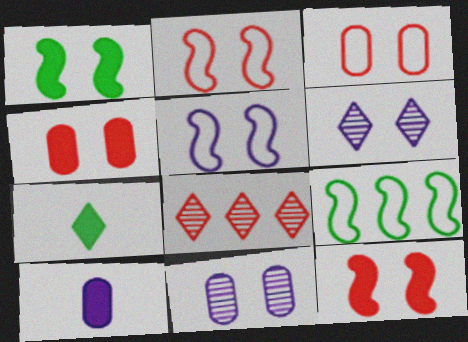[[1, 3, 6]]